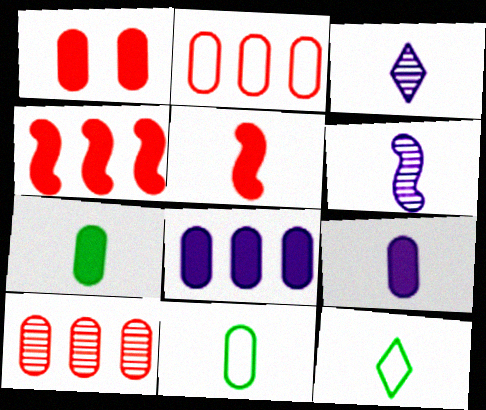[[1, 7, 8], 
[3, 5, 11]]